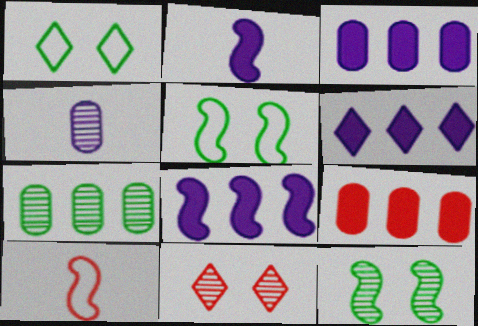[[3, 6, 8], 
[8, 10, 12], 
[9, 10, 11]]